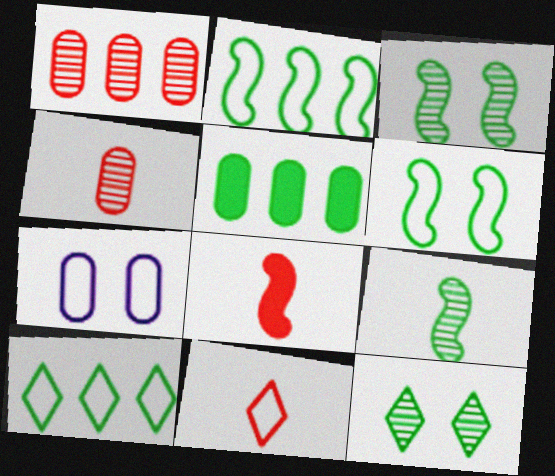[[2, 7, 11], 
[4, 5, 7], 
[4, 8, 11]]